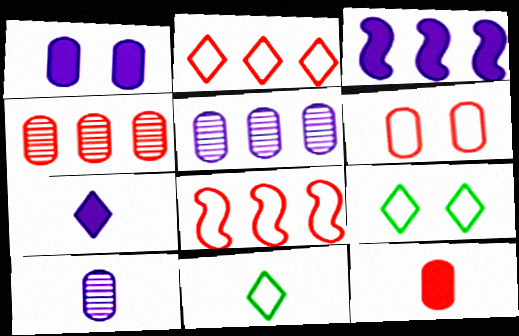[[1, 3, 7], 
[4, 6, 12]]